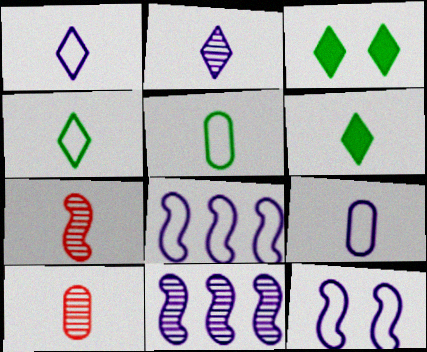[[3, 8, 10], 
[6, 7, 9]]